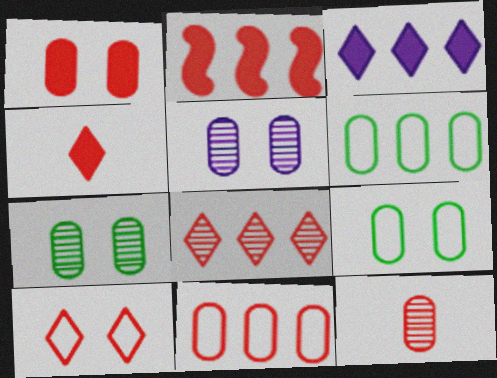[[1, 2, 4], 
[1, 5, 9], 
[1, 11, 12], 
[2, 8, 11], 
[2, 10, 12], 
[4, 8, 10]]